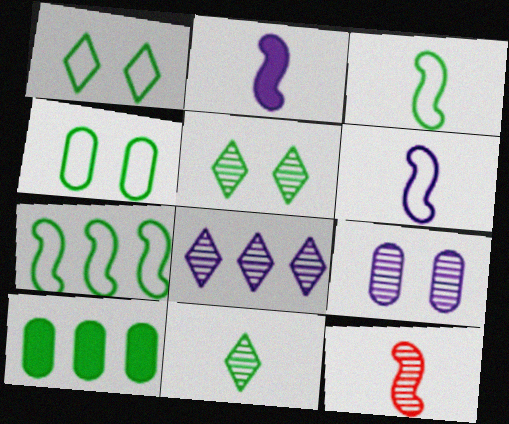[[2, 3, 12], 
[3, 5, 10]]